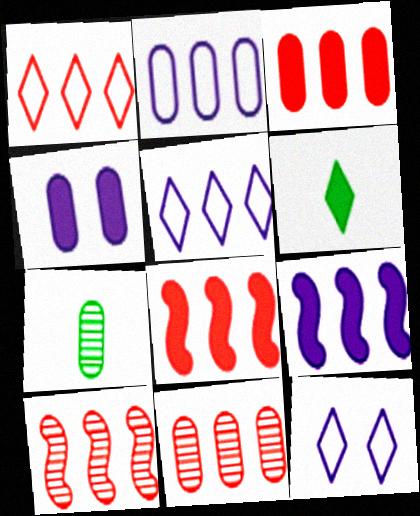[[1, 3, 10], 
[1, 8, 11], 
[4, 6, 8], 
[7, 8, 12]]